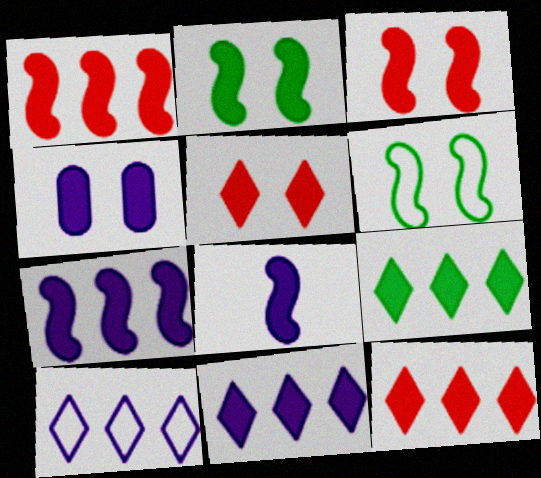[[1, 2, 8], 
[2, 4, 5], 
[4, 8, 11], 
[9, 11, 12]]